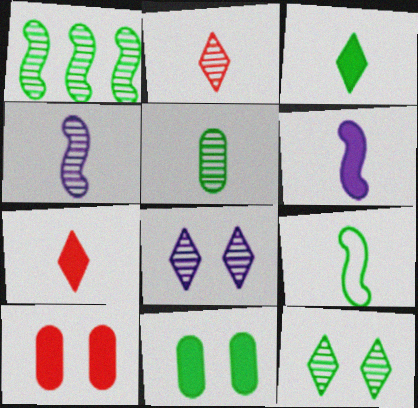[[1, 5, 12], 
[2, 4, 5], 
[3, 5, 9]]